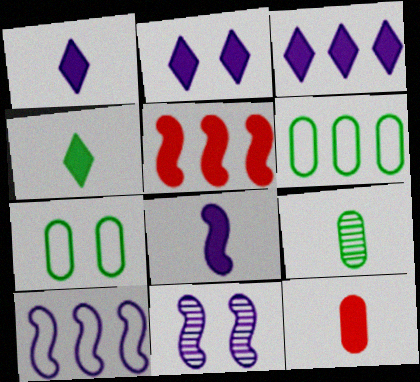[[1, 2, 3], 
[4, 8, 12], 
[8, 10, 11]]